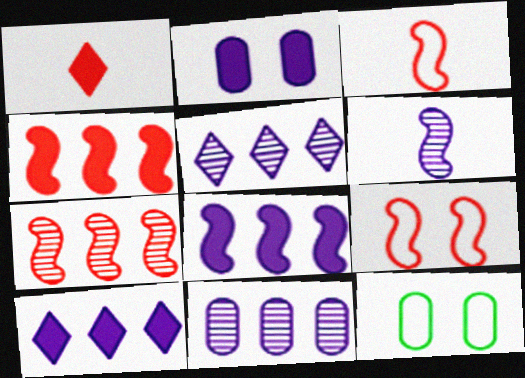[]